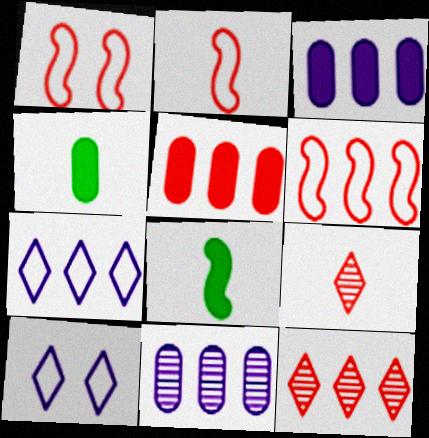[[1, 2, 6], 
[1, 5, 9], 
[5, 6, 12]]